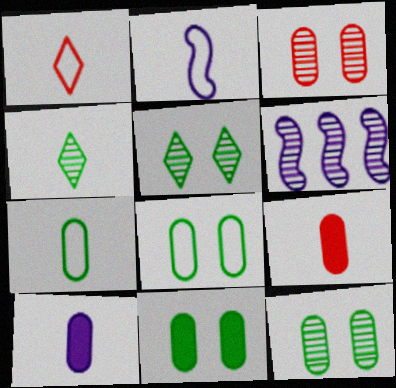[[1, 2, 7], 
[1, 6, 11], 
[2, 4, 9], 
[3, 4, 6], 
[8, 11, 12]]